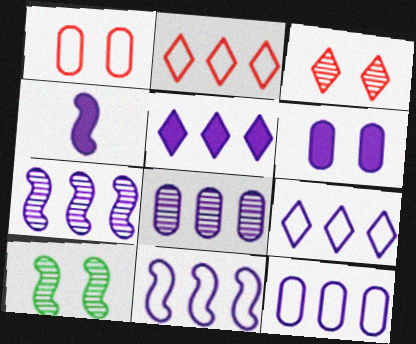[[4, 5, 6], 
[5, 7, 12], 
[5, 8, 11], 
[9, 11, 12]]